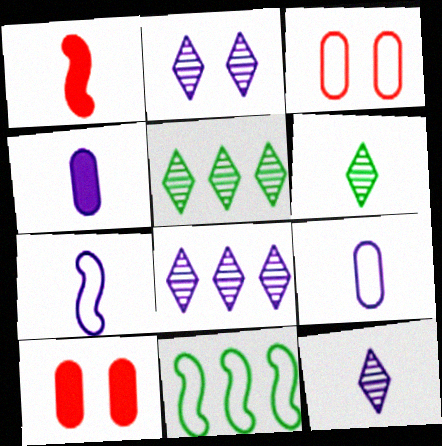[[1, 6, 9], 
[2, 8, 12], 
[4, 7, 12], 
[5, 7, 10], 
[10, 11, 12]]